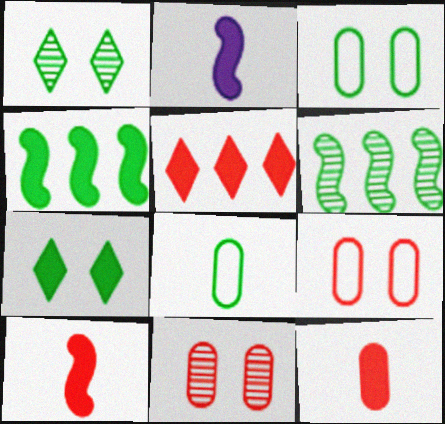[[1, 4, 8], 
[6, 7, 8]]